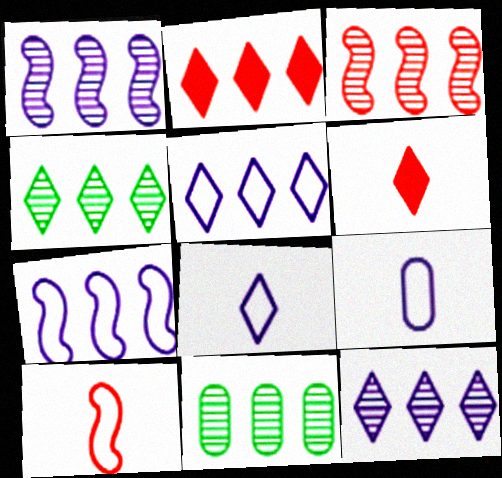[[2, 4, 5], 
[2, 7, 11], 
[3, 11, 12]]